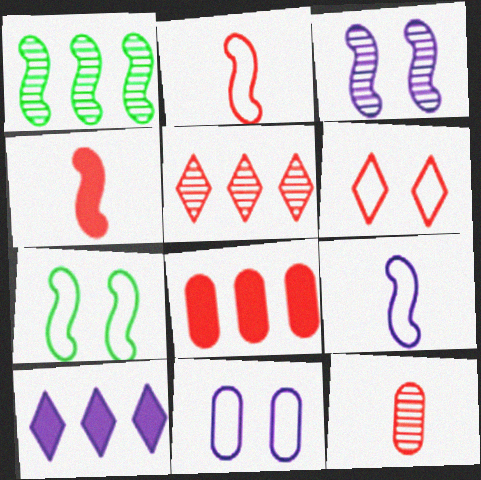[[6, 7, 11], 
[7, 10, 12]]